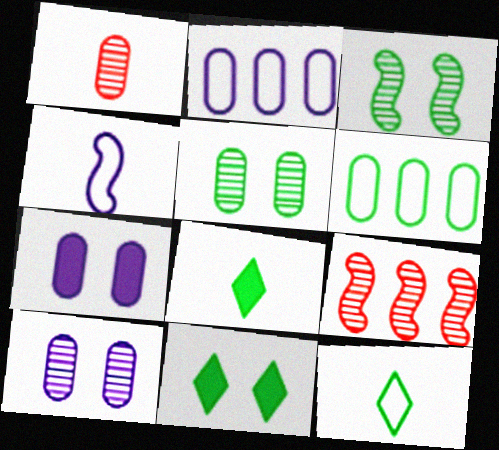[[1, 4, 8], 
[1, 6, 7], 
[3, 6, 8], 
[7, 9, 12]]